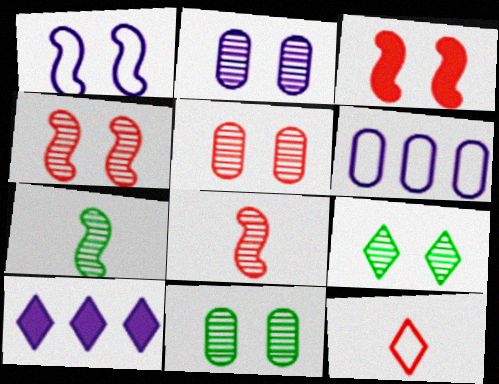[[2, 4, 9], 
[2, 5, 11], 
[9, 10, 12]]